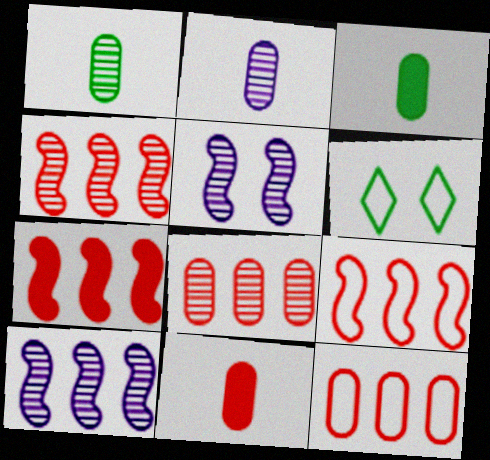[[2, 6, 7], 
[4, 7, 9], 
[6, 10, 11]]